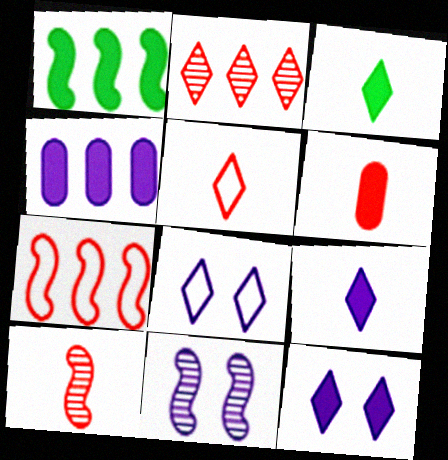[[1, 6, 12], 
[2, 3, 8], 
[5, 6, 10]]